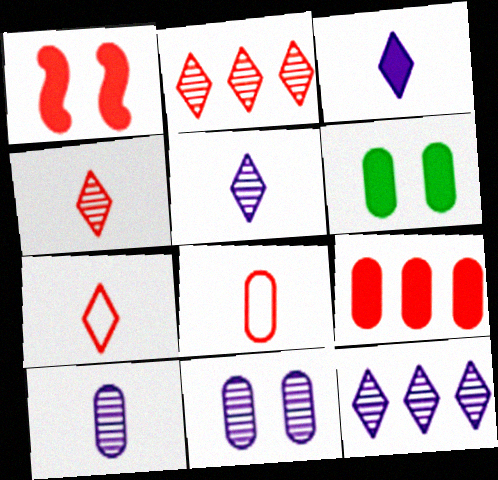[[1, 2, 8]]